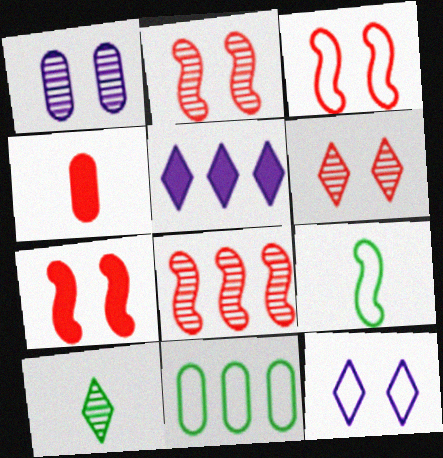[[1, 4, 11], 
[1, 8, 10], 
[2, 3, 7], 
[5, 8, 11]]